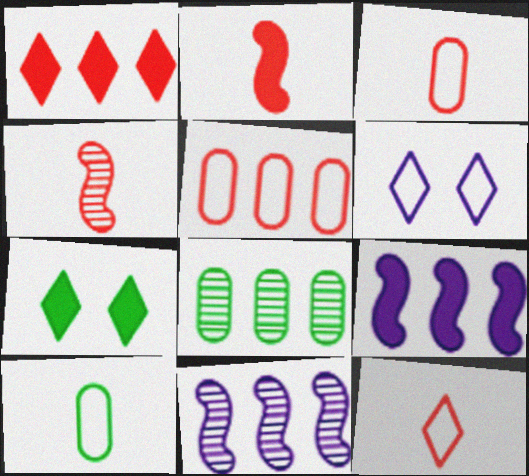[[2, 6, 8], 
[3, 7, 11]]